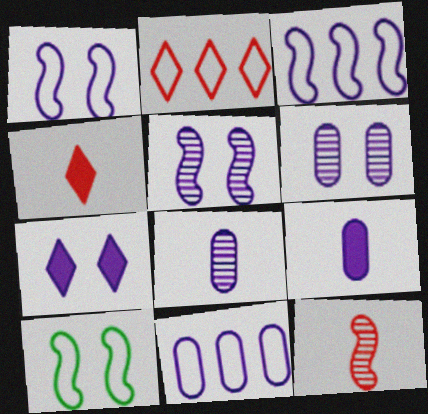[[1, 6, 7], 
[3, 7, 8], 
[6, 9, 11]]